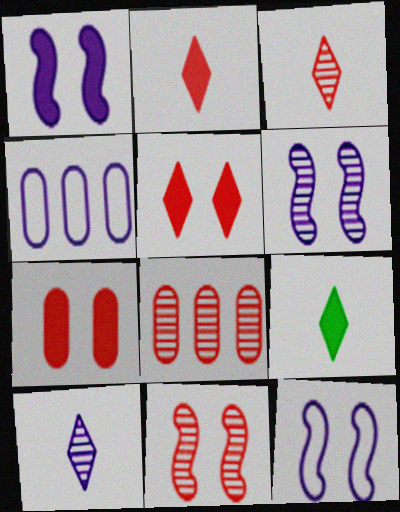[[1, 4, 10], 
[1, 6, 12], 
[3, 8, 11], 
[4, 9, 11], 
[8, 9, 12]]